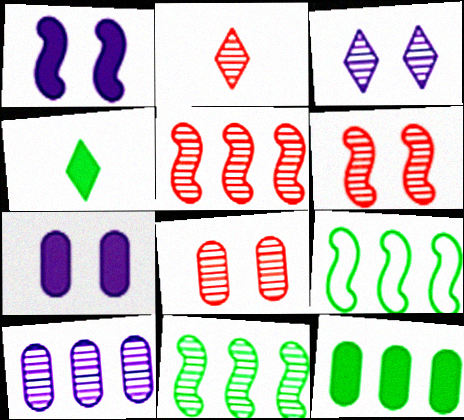[[2, 5, 8], 
[2, 7, 9]]